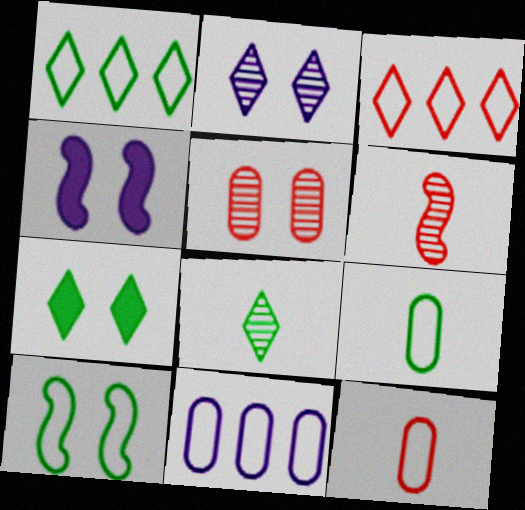[[1, 7, 8], 
[1, 9, 10], 
[6, 7, 11]]